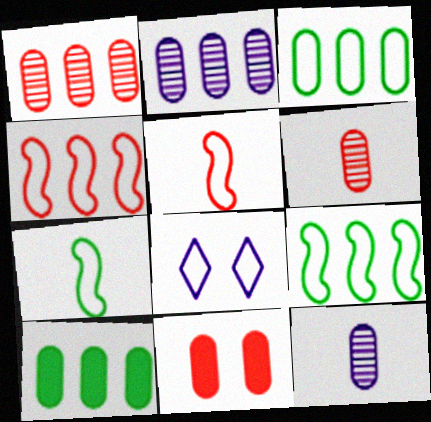[[3, 5, 8], 
[3, 11, 12]]